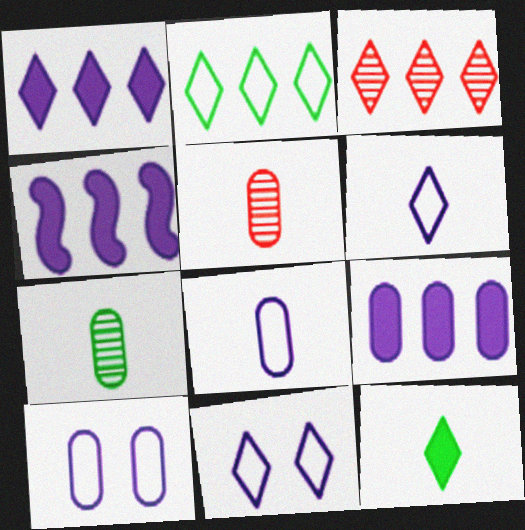[[1, 2, 3], 
[1, 4, 9], 
[3, 11, 12]]